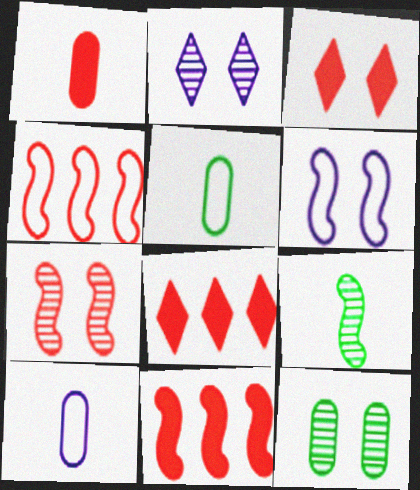[[1, 3, 11], 
[2, 5, 11], 
[2, 7, 12], 
[3, 6, 12], 
[6, 9, 11]]